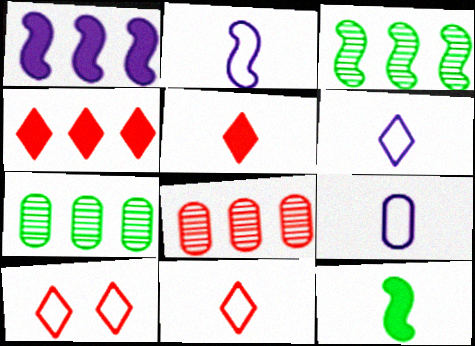[[2, 6, 9]]